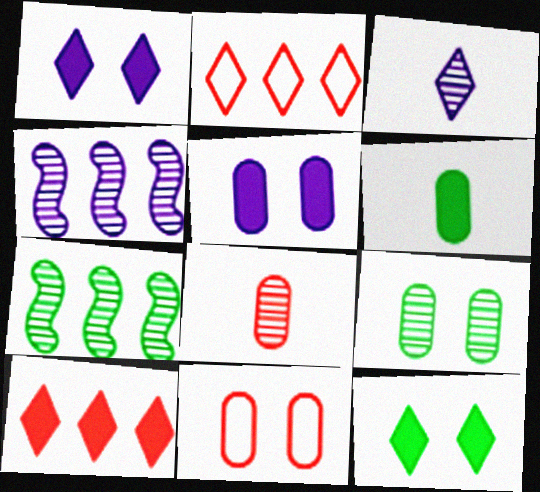[[2, 3, 12], 
[5, 9, 11]]